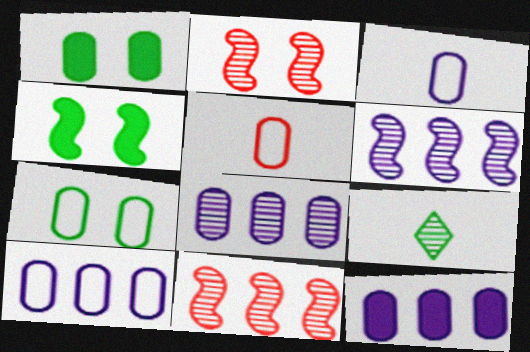[[1, 5, 8], 
[2, 8, 9], 
[5, 7, 10], 
[8, 10, 12]]